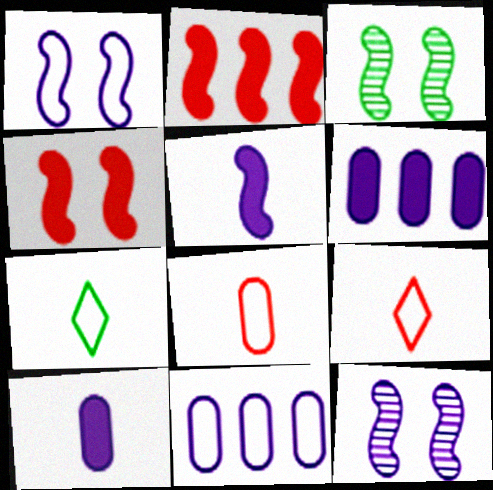[[1, 3, 4], 
[3, 6, 9]]